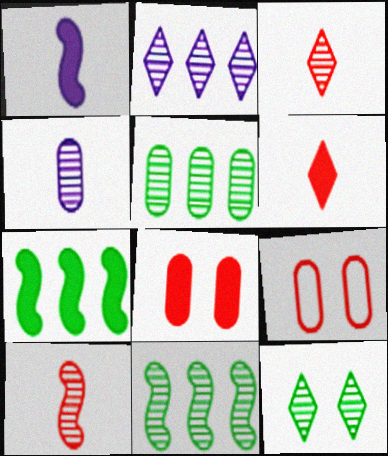[[2, 3, 12]]